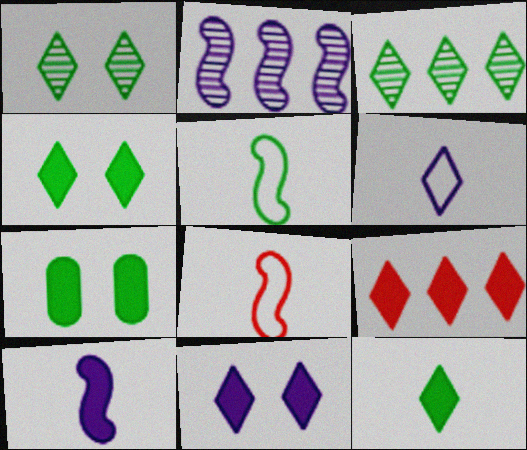[[1, 6, 9], 
[3, 5, 7], 
[7, 9, 10], 
[9, 11, 12]]